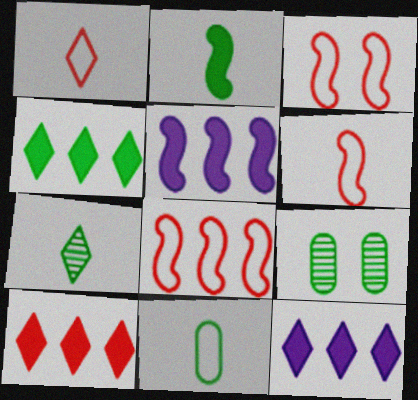[[1, 5, 9], 
[2, 7, 11], 
[3, 6, 8], 
[4, 10, 12], 
[6, 9, 12]]